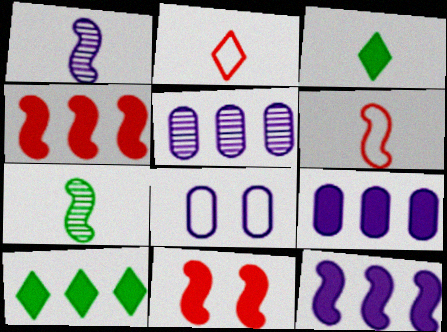[[3, 9, 11], 
[4, 9, 10]]